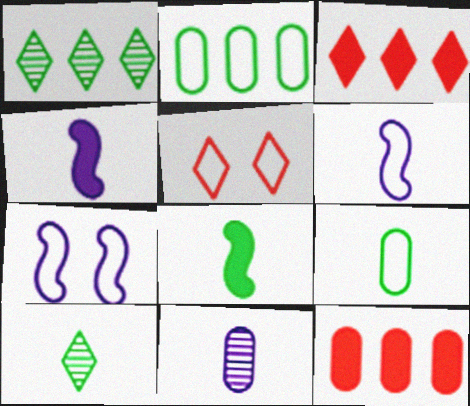[[2, 5, 6], 
[7, 10, 12], 
[8, 9, 10]]